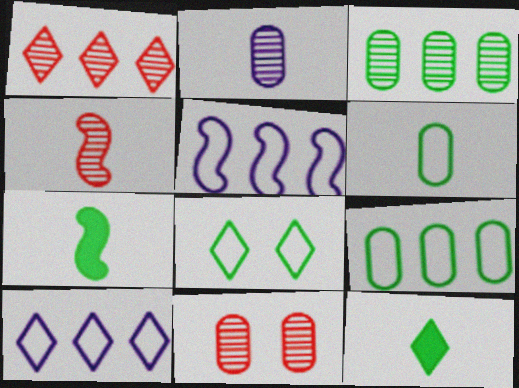[[1, 4, 11], 
[2, 3, 11], 
[3, 7, 8], 
[5, 11, 12], 
[7, 10, 11]]